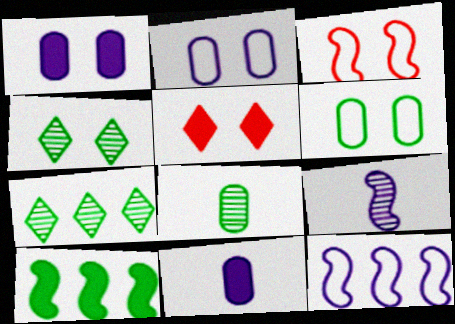[[1, 3, 4], 
[3, 7, 11], 
[3, 9, 10], 
[5, 8, 12], 
[5, 10, 11]]